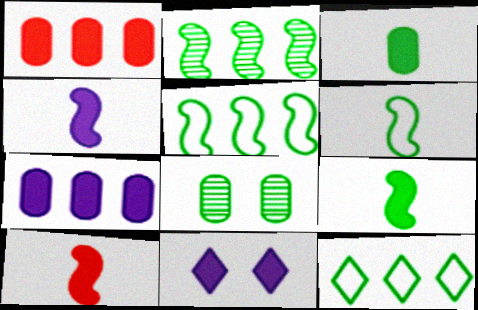[[1, 9, 11], 
[4, 7, 11], 
[4, 9, 10], 
[8, 9, 12]]